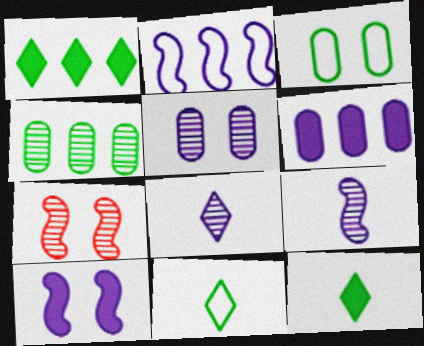[[2, 9, 10], 
[4, 7, 8], 
[6, 7, 11]]